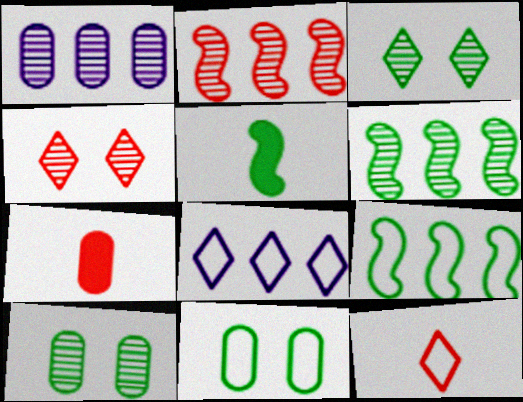[[1, 7, 11]]